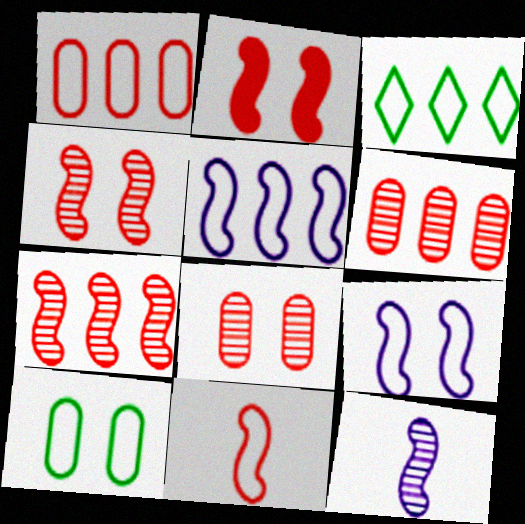[[1, 3, 5], 
[2, 7, 11]]